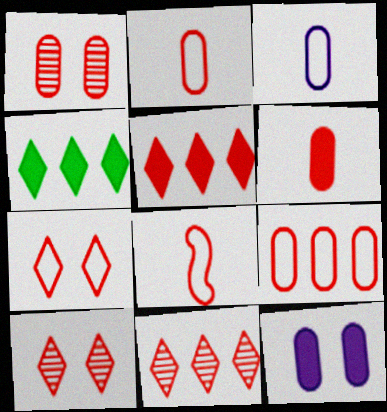[[1, 5, 8], 
[1, 6, 9], 
[7, 8, 9]]